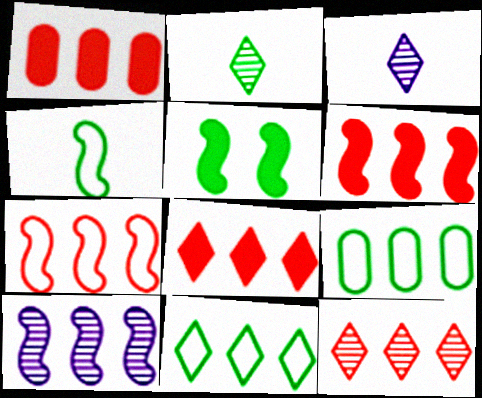[[1, 6, 8], 
[1, 7, 12], 
[1, 10, 11], 
[2, 5, 9], 
[8, 9, 10]]